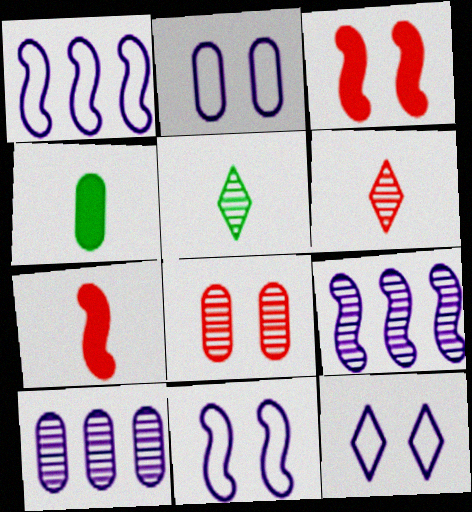[[2, 11, 12], 
[5, 8, 9]]